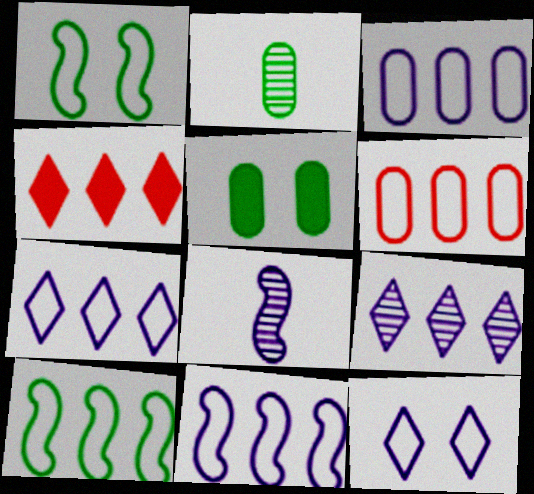[[3, 7, 11], 
[6, 7, 10]]